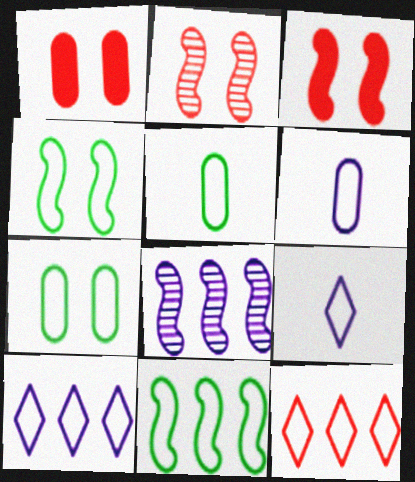[[4, 6, 12]]